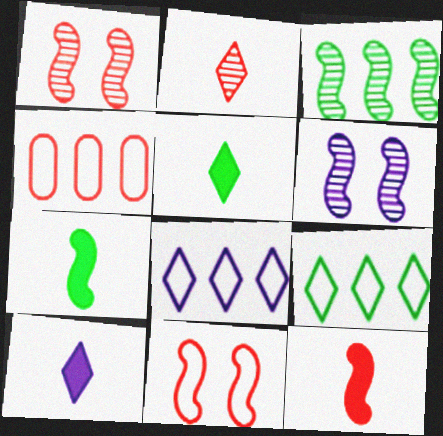[[4, 5, 6]]